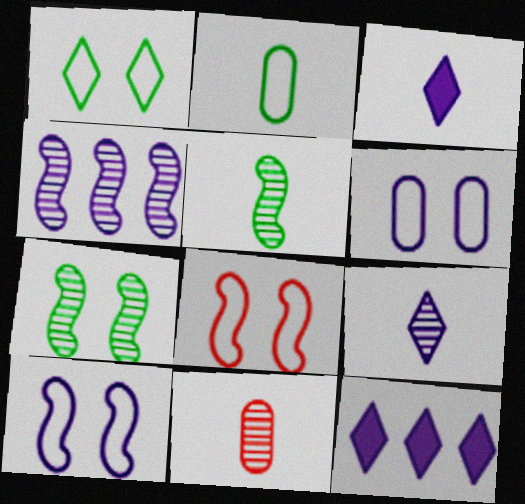[[1, 6, 8], 
[3, 4, 6], 
[5, 9, 11]]